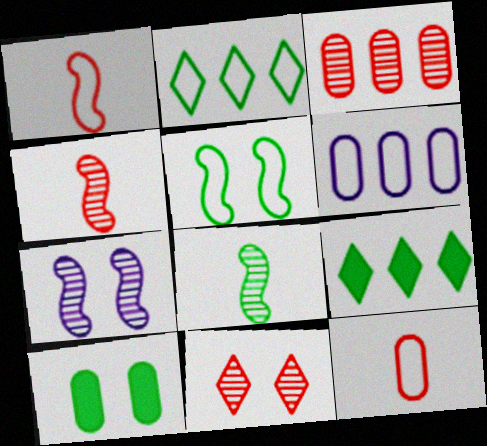[[2, 8, 10], 
[3, 4, 11], 
[7, 9, 12]]